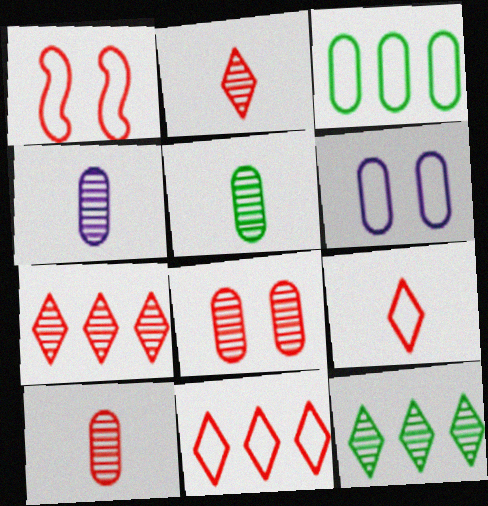[[4, 5, 10]]